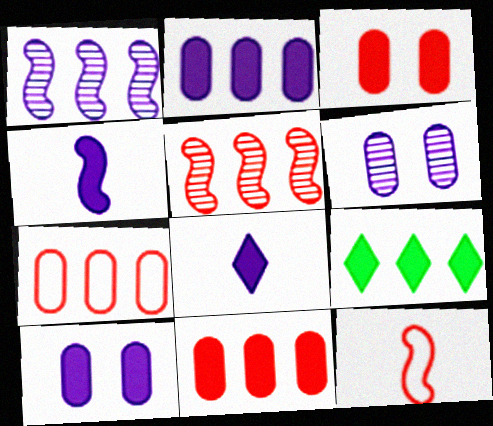[[1, 7, 9], 
[3, 4, 9], 
[6, 9, 12]]